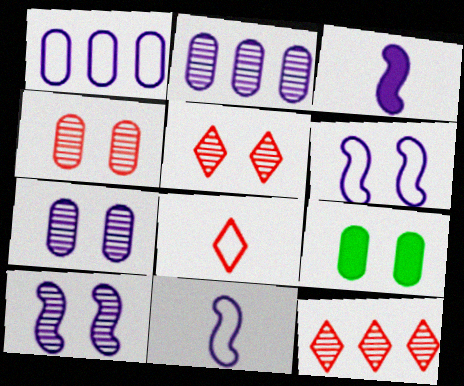[[5, 6, 9], 
[9, 11, 12]]